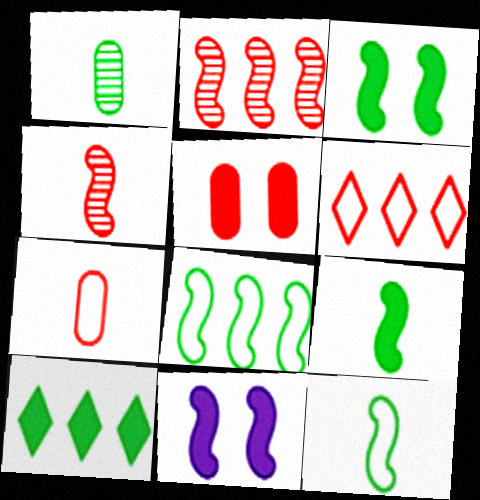[[1, 6, 11], 
[2, 11, 12], 
[4, 5, 6], 
[4, 8, 11]]